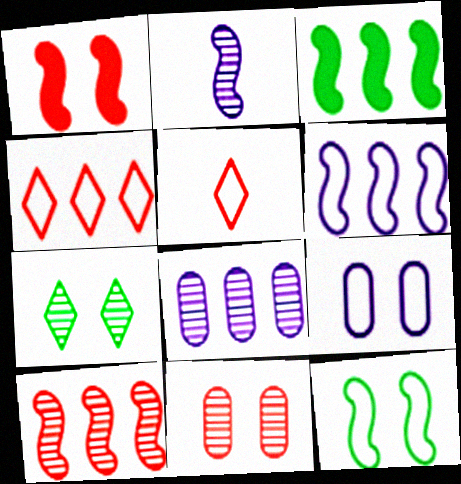[[1, 7, 9], 
[3, 4, 8], 
[3, 6, 10]]